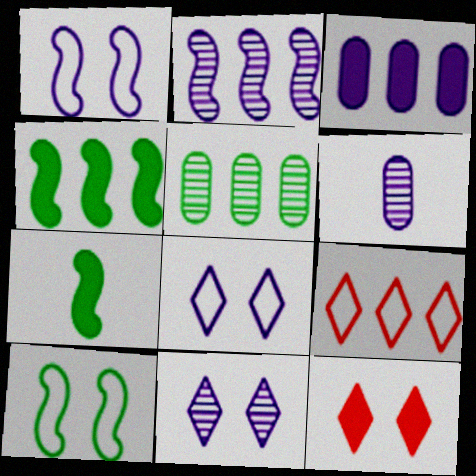[[2, 6, 11], 
[3, 7, 12]]